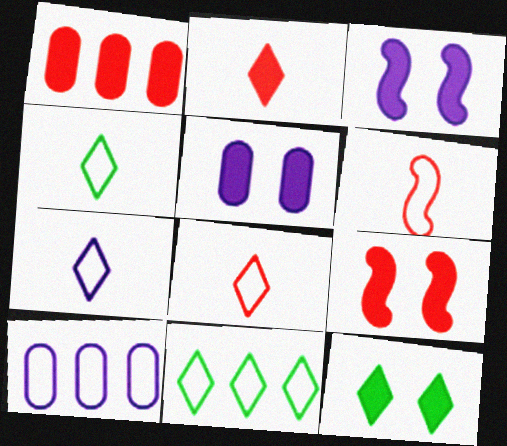[[1, 2, 9], 
[4, 7, 8], 
[5, 9, 12]]